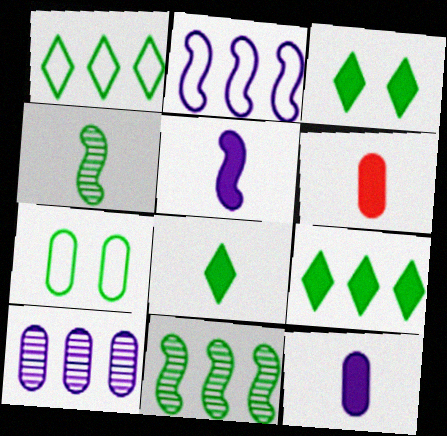[[3, 8, 9], 
[4, 7, 9], 
[5, 6, 8], 
[6, 7, 10], 
[7, 8, 11]]